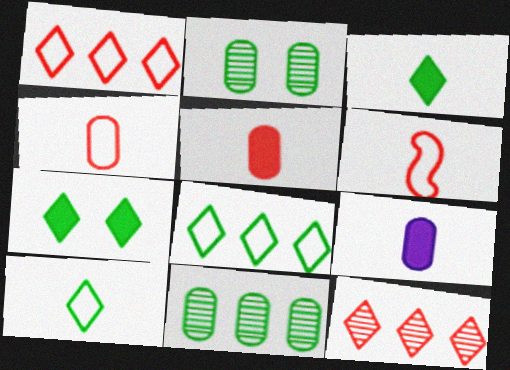[]